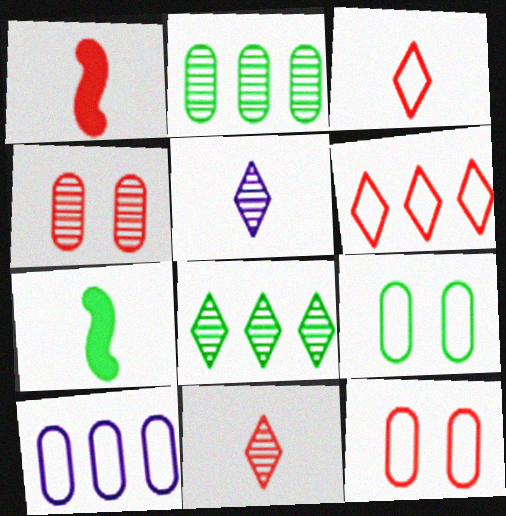[[1, 4, 6], 
[7, 8, 9]]